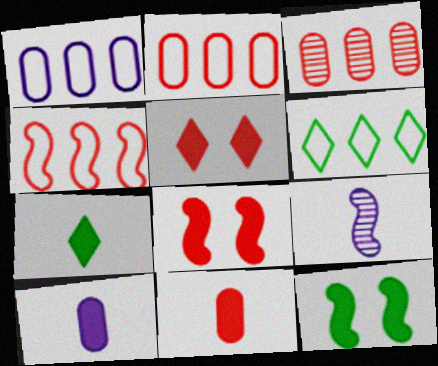[[1, 4, 6], 
[4, 9, 12]]